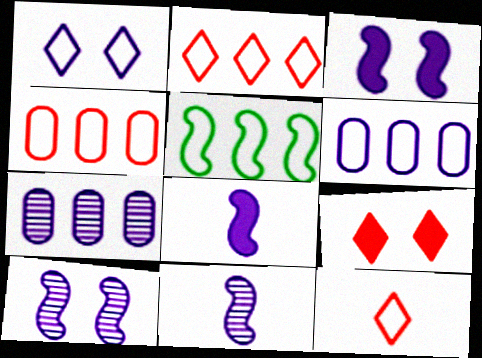[[1, 7, 8], 
[2, 5, 6]]